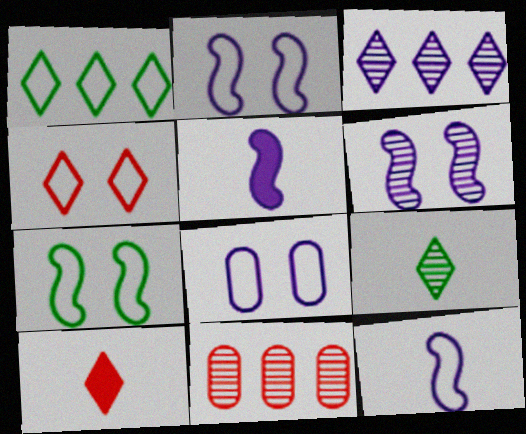[[3, 5, 8], 
[4, 7, 8], 
[6, 9, 11]]